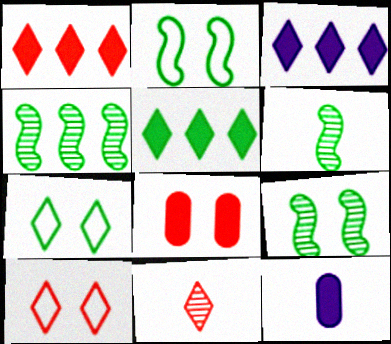[[1, 3, 5], 
[1, 10, 11], 
[3, 7, 11], 
[4, 6, 9], 
[4, 10, 12]]